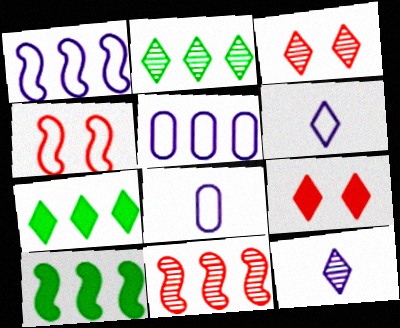[[1, 10, 11], 
[2, 3, 12], 
[2, 6, 9], 
[3, 6, 7], 
[3, 8, 10], 
[5, 7, 11]]